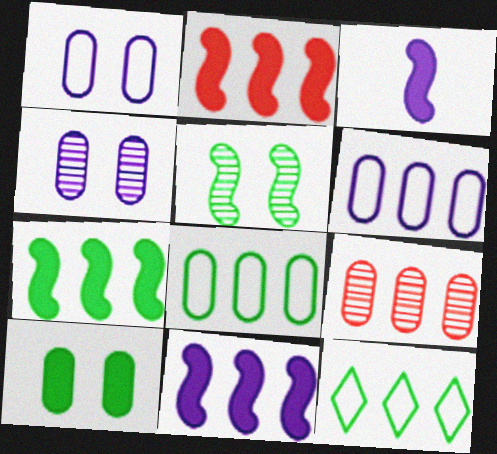[[2, 7, 11], 
[9, 11, 12]]